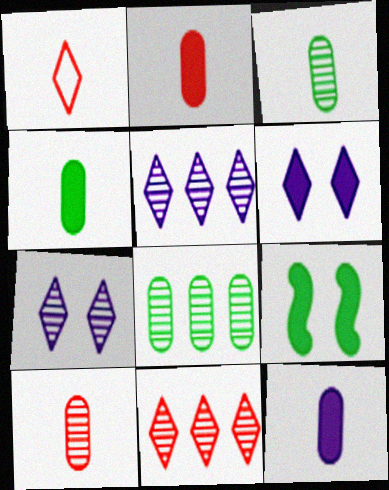[[2, 4, 12]]